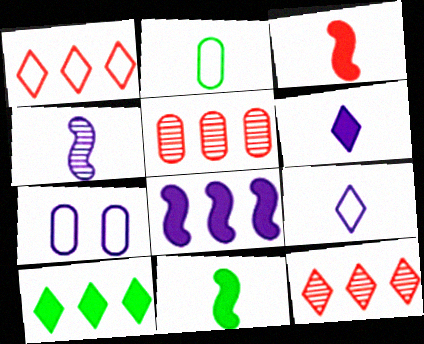[[7, 11, 12]]